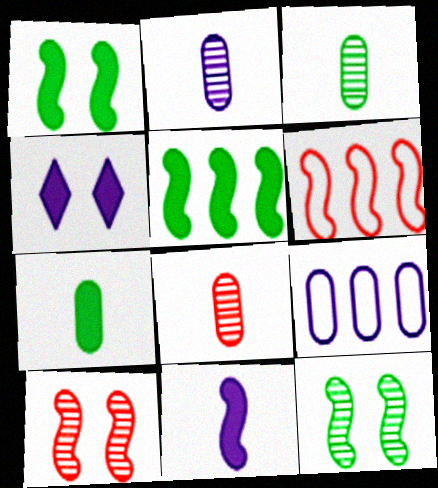[[2, 3, 8], 
[3, 4, 6], 
[6, 11, 12]]